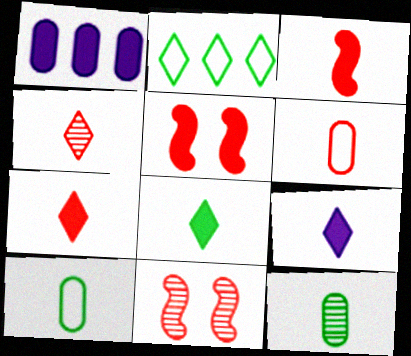[[1, 5, 8], 
[3, 4, 6], 
[7, 8, 9]]